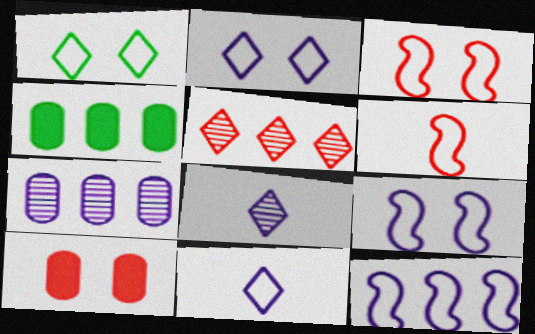[[3, 4, 8], 
[4, 5, 12], 
[5, 6, 10]]